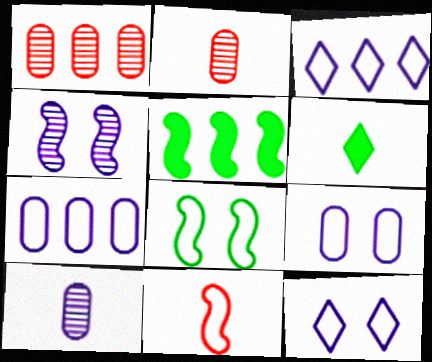[[1, 3, 5], 
[2, 5, 12], 
[4, 5, 11], 
[6, 10, 11]]